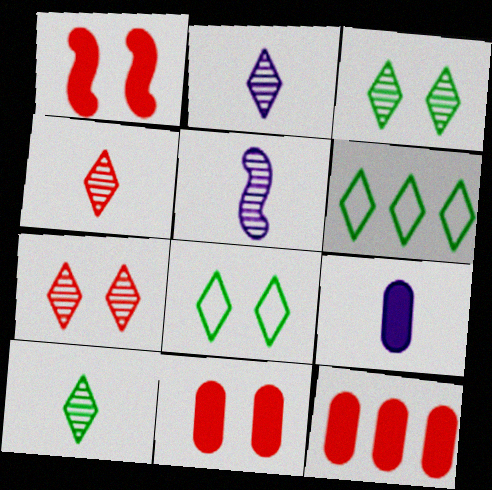[[2, 4, 10], 
[5, 6, 11], 
[5, 8, 12]]